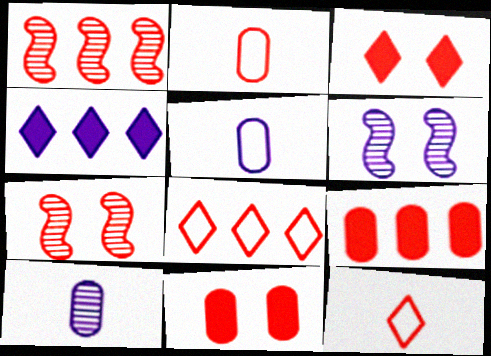[[1, 2, 3], 
[1, 8, 9], 
[1, 11, 12], 
[4, 5, 6], 
[7, 9, 12]]